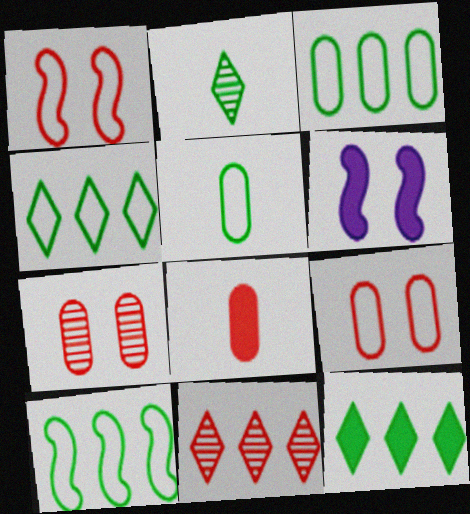[[1, 8, 11], 
[3, 4, 10], 
[5, 6, 11], 
[6, 8, 12]]